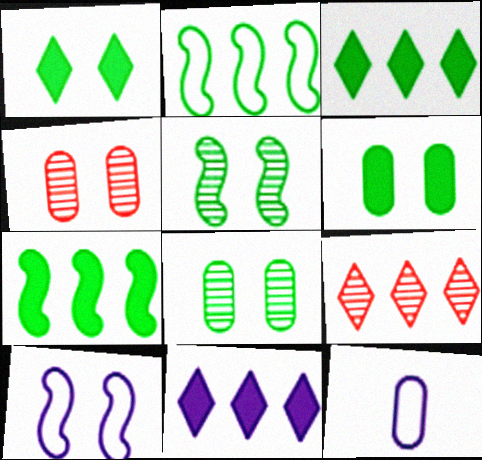[[1, 4, 10]]